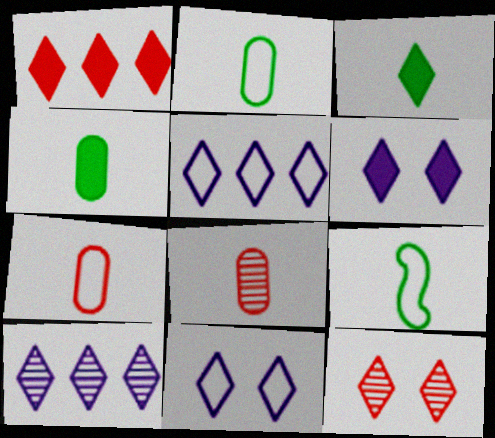[[1, 3, 6], 
[3, 5, 12]]